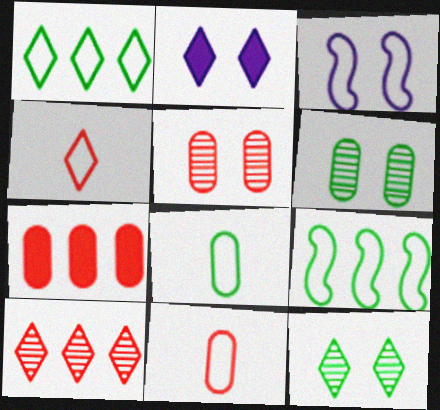[[1, 3, 11], 
[5, 7, 11]]